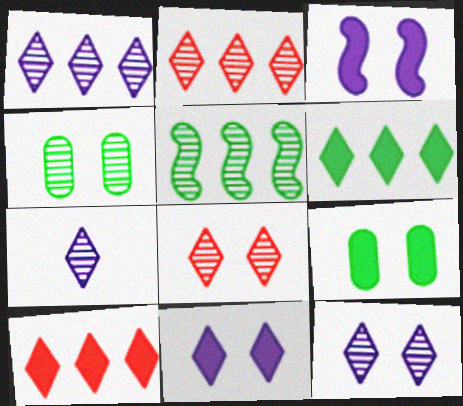[[1, 7, 12]]